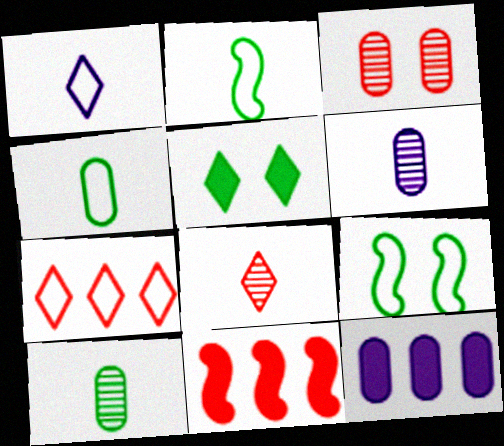[[3, 4, 12], 
[8, 9, 12]]